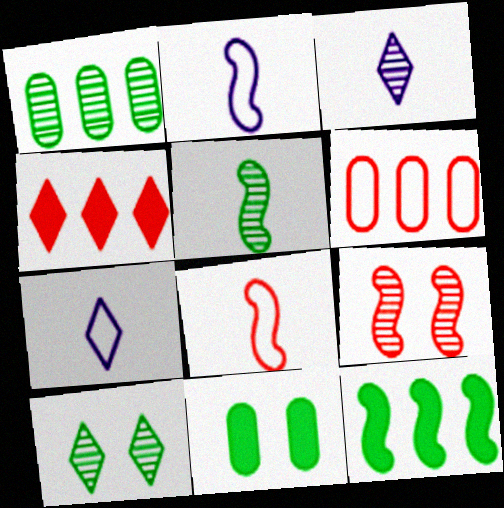[[1, 3, 9], 
[1, 5, 10], 
[2, 9, 12], 
[4, 7, 10]]